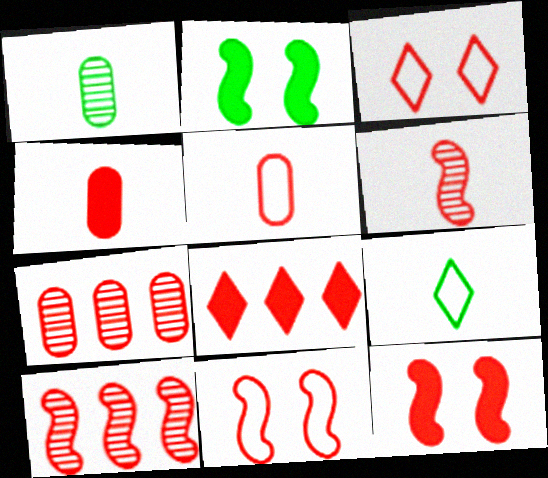[[3, 4, 10], 
[4, 8, 12]]